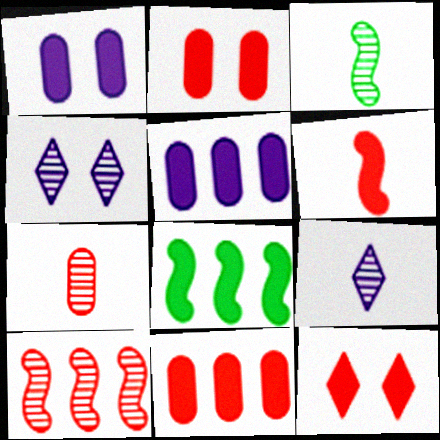[[3, 7, 9], 
[6, 11, 12]]